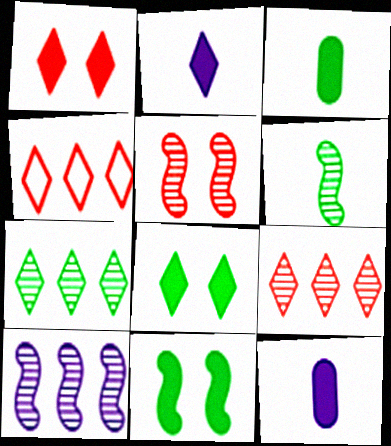[[5, 6, 10]]